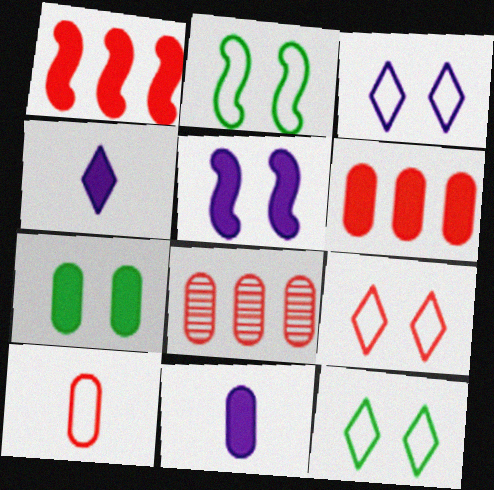[[1, 4, 7], 
[2, 4, 8], 
[3, 9, 12], 
[6, 7, 11]]